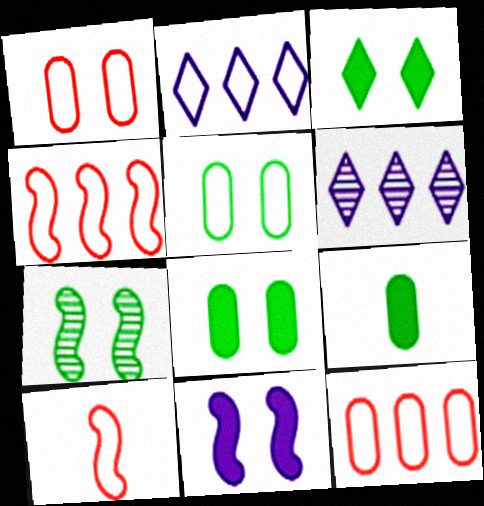[[2, 5, 10], 
[3, 5, 7], 
[6, 8, 10]]